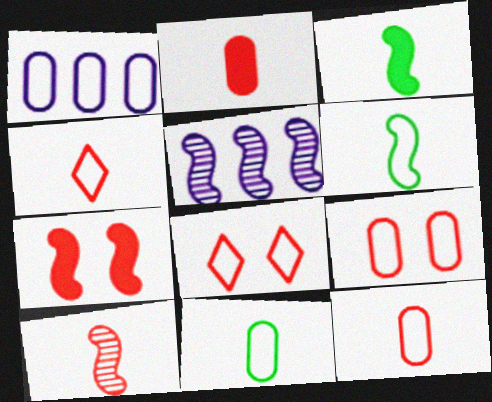[[1, 6, 8], 
[1, 9, 11], 
[2, 4, 10], 
[5, 6, 7]]